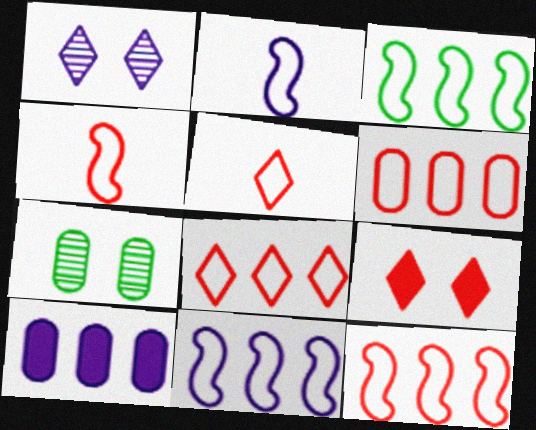[[1, 2, 10], 
[3, 11, 12], 
[6, 8, 12]]